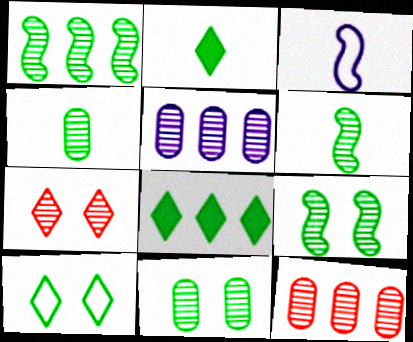[[1, 6, 9], 
[5, 6, 7]]